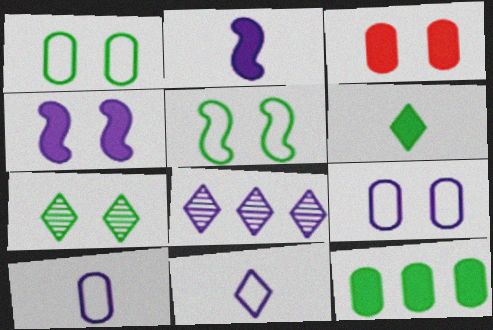[[2, 8, 9], 
[4, 8, 10]]